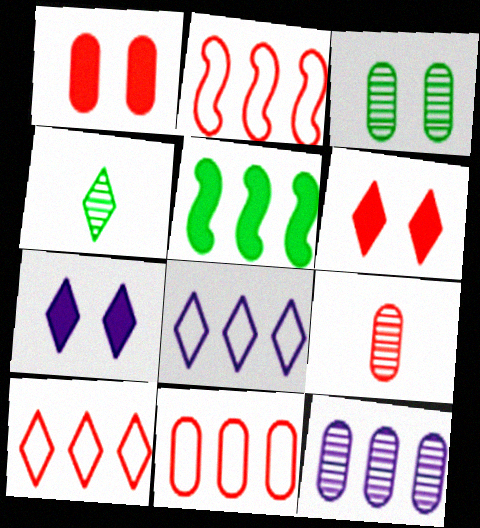[[1, 9, 11], 
[2, 6, 9], 
[2, 10, 11], 
[3, 9, 12], 
[4, 6, 8], 
[4, 7, 10], 
[5, 10, 12]]